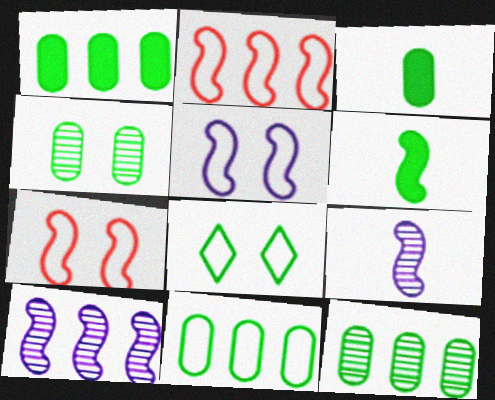[[1, 11, 12], 
[3, 4, 11], 
[6, 7, 10], 
[6, 8, 12]]